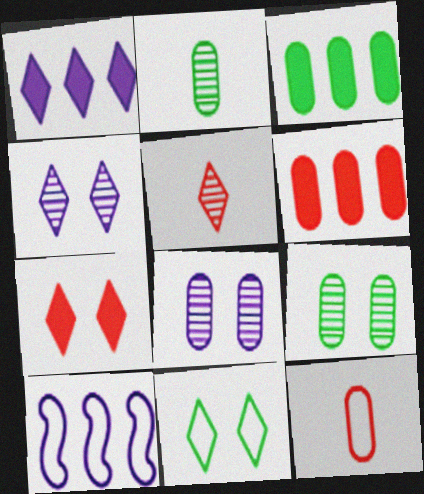[[1, 5, 11], 
[2, 7, 10], 
[3, 8, 12], 
[4, 7, 11], 
[10, 11, 12]]